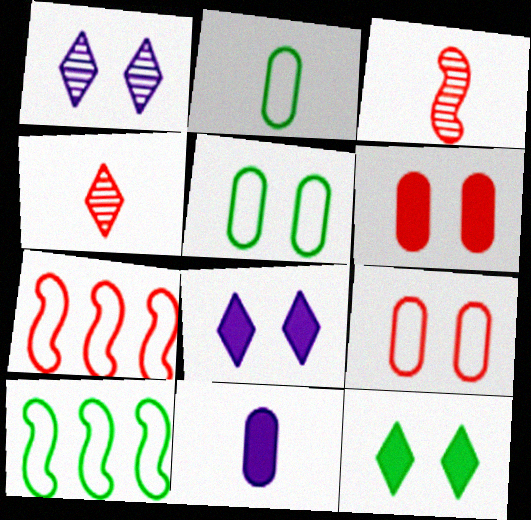[[4, 6, 7]]